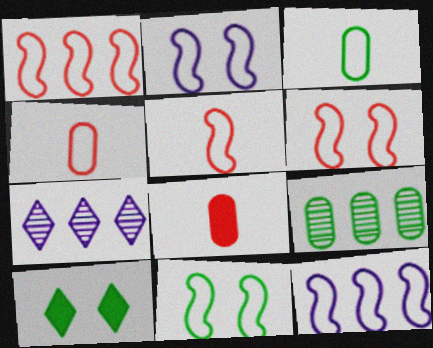[[1, 5, 6], 
[2, 6, 11], 
[5, 11, 12], 
[7, 8, 11]]